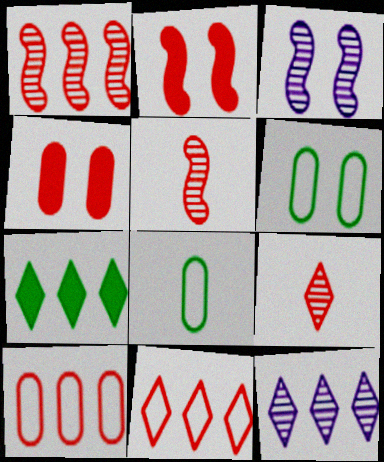[[2, 8, 12], 
[2, 9, 10], 
[4, 5, 11], 
[7, 11, 12]]